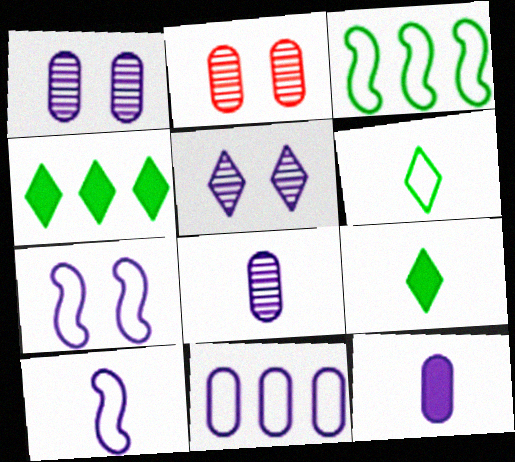[[1, 11, 12], 
[2, 4, 10]]